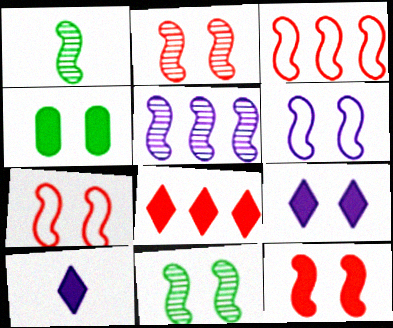[[1, 2, 5], 
[2, 7, 12], 
[4, 9, 12], 
[6, 11, 12]]